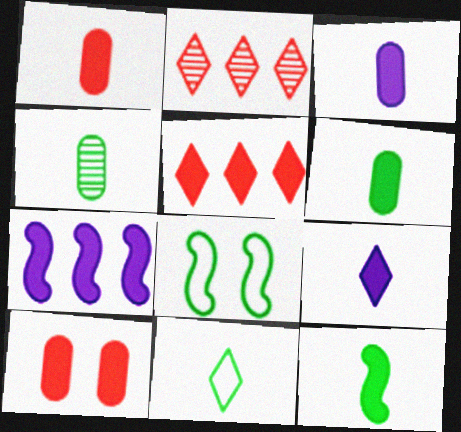[[1, 3, 6], 
[1, 9, 12], 
[2, 3, 8], 
[4, 11, 12]]